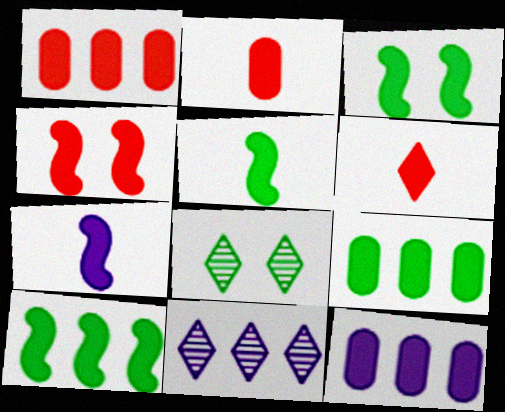[[1, 4, 6], 
[1, 9, 12], 
[3, 5, 10], 
[3, 6, 12], 
[4, 7, 10]]